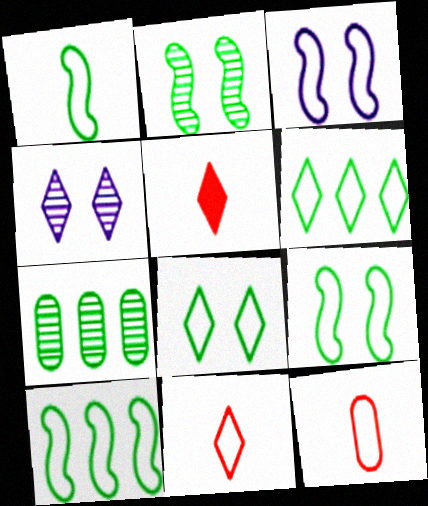[[1, 9, 10], 
[3, 5, 7], 
[3, 6, 12], 
[4, 5, 6]]